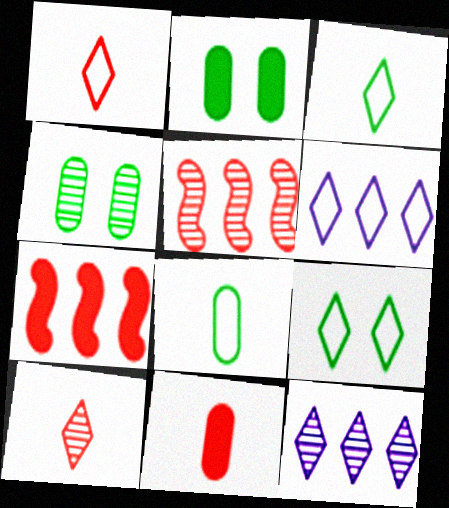[[1, 6, 9]]